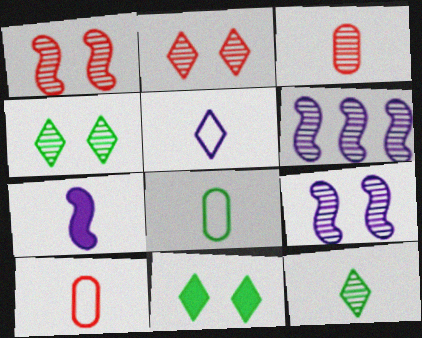[[3, 4, 6], 
[6, 10, 11], 
[7, 10, 12]]